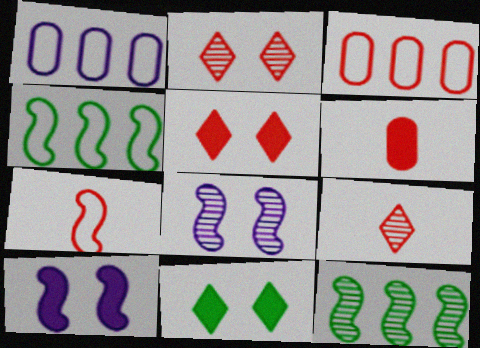[[6, 7, 9], 
[7, 10, 12]]